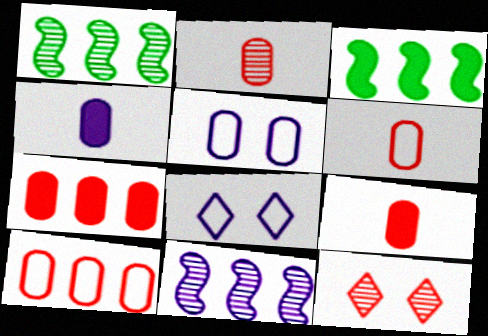[[1, 8, 9], 
[2, 3, 8], 
[2, 6, 9], 
[4, 8, 11]]